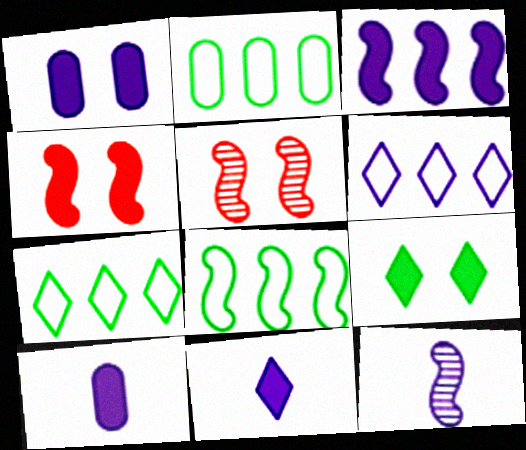[[1, 3, 11], 
[1, 4, 9], 
[1, 6, 12], 
[2, 5, 11], 
[2, 7, 8], 
[4, 8, 12], 
[5, 7, 10]]